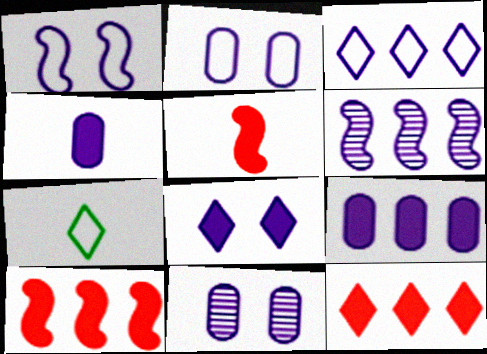[[1, 8, 11], 
[3, 6, 9], 
[7, 10, 11]]